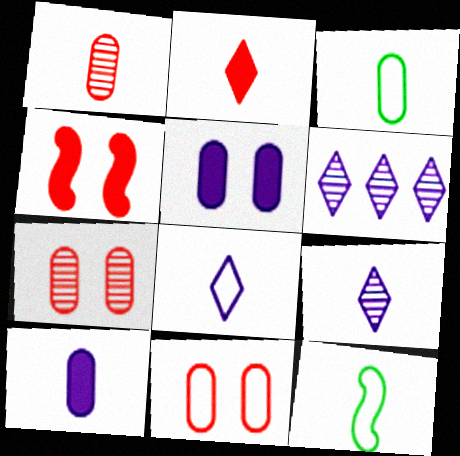[[1, 3, 10], 
[3, 4, 6]]